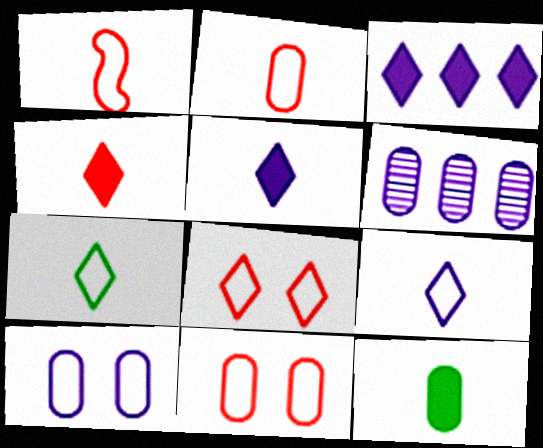[[6, 11, 12]]